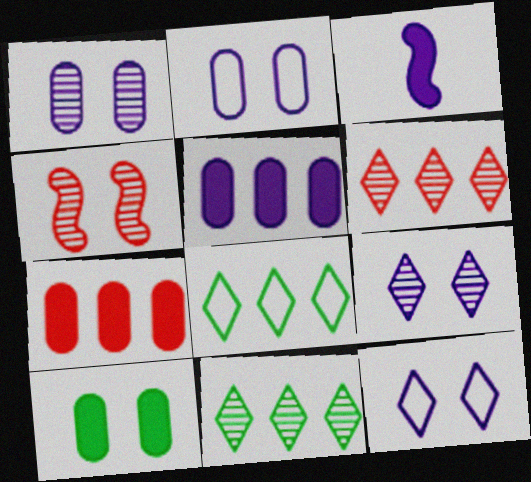[[4, 10, 12]]